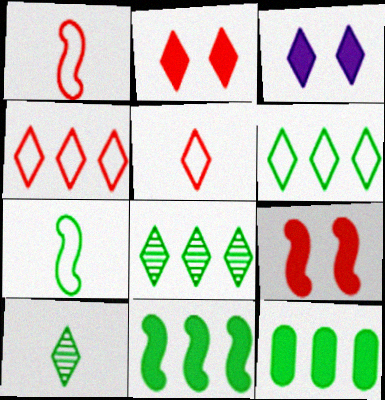[[3, 4, 10], 
[3, 5, 8]]